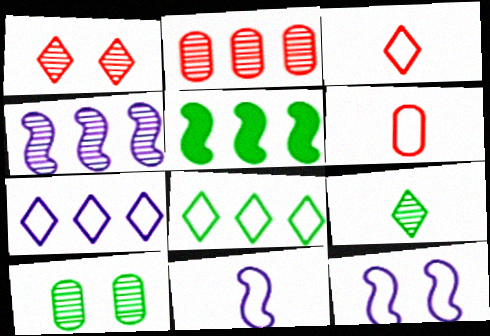[[2, 5, 7], 
[6, 8, 12]]